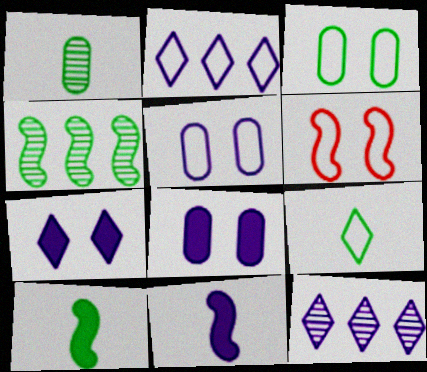[[1, 9, 10], 
[4, 6, 11], 
[5, 11, 12]]